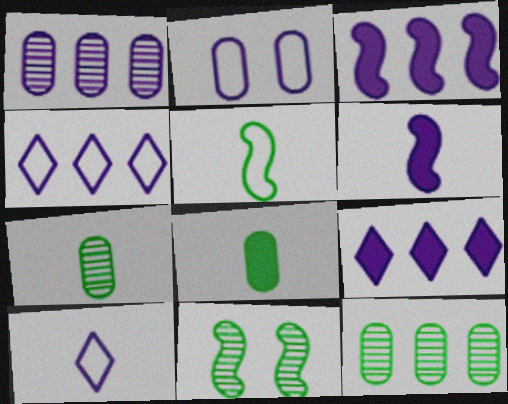[[1, 3, 4]]